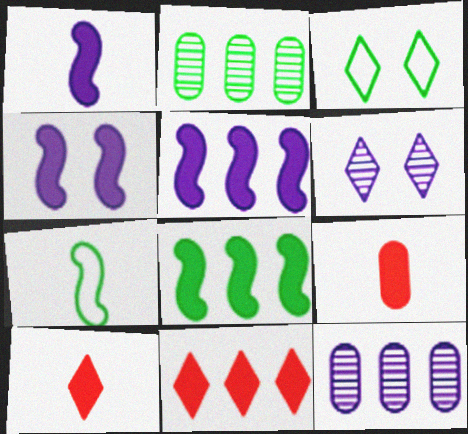[[1, 4, 5]]